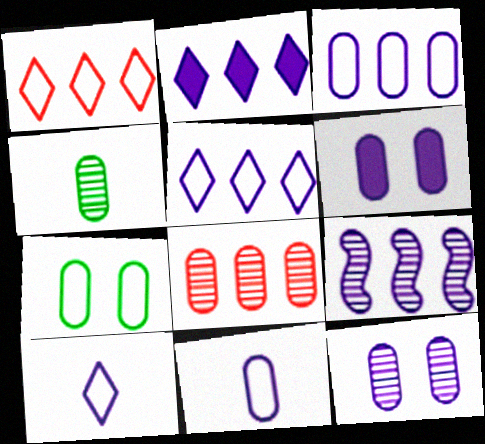[[2, 3, 9], 
[4, 8, 12], 
[6, 9, 10]]